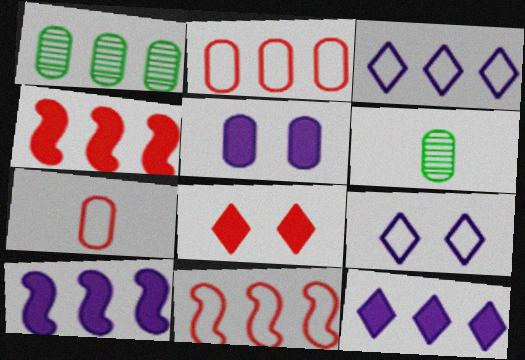[[1, 3, 4], 
[1, 5, 7], 
[1, 11, 12], 
[2, 5, 6], 
[4, 6, 9]]